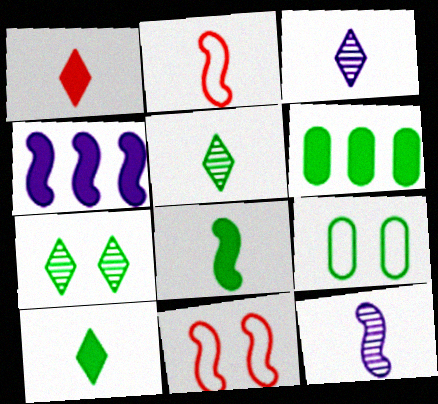[[2, 8, 12], 
[3, 6, 11]]